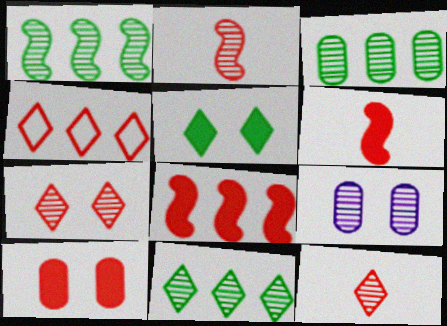[[1, 3, 11], 
[1, 9, 12], 
[2, 4, 10], 
[2, 9, 11]]